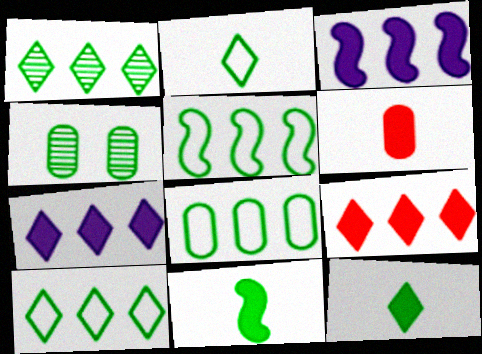[[4, 5, 12], 
[4, 10, 11], 
[5, 8, 10]]